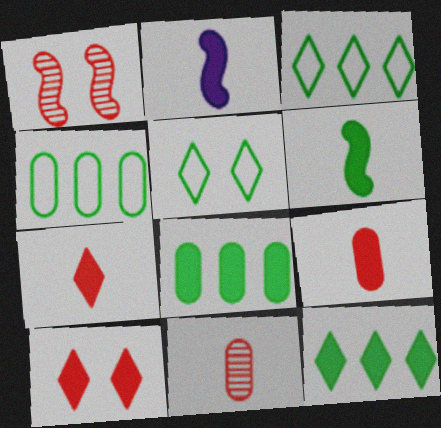[[2, 8, 10]]